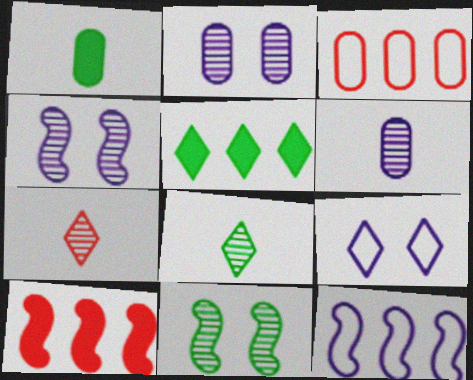[[1, 2, 3], 
[5, 7, 9]]